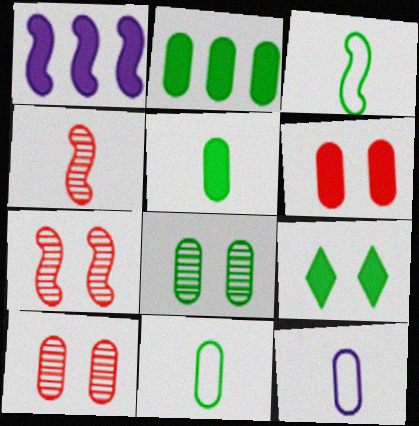[[1, 3, 7], 
[2, 8, 11], 
[2, 10, 12]]